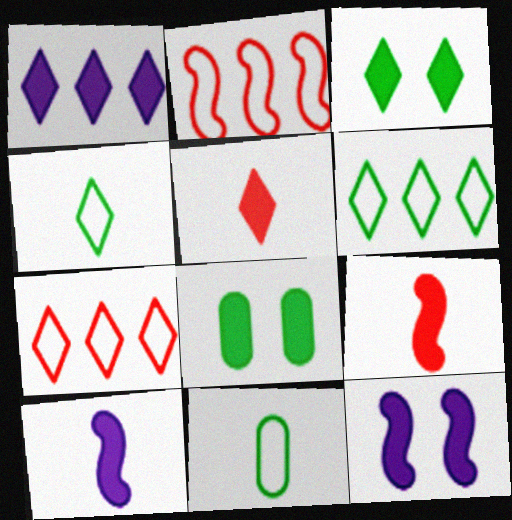[[1, 3, 5], 
[1, 8, 9]]